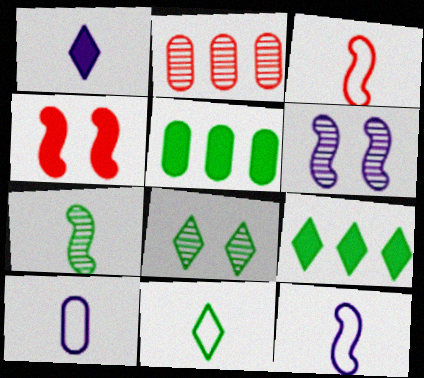[[1, 4, 5], 
[3, 10, 11], 
[8, 9, 11]]